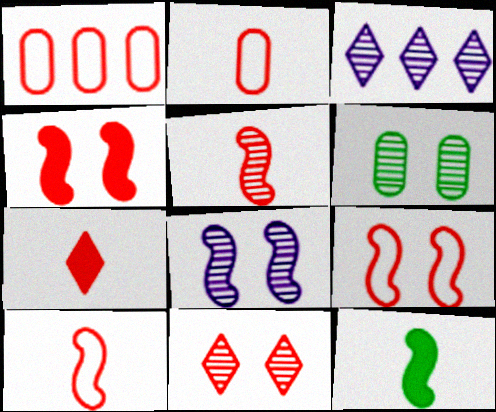[[2, 5, 7], 
[3, 5, 6], 
[6, 8, 11]]